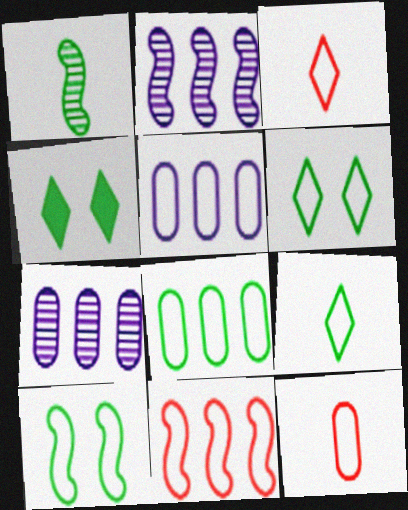[[1, 4, 8], 
[2, 4, 12], 
[3, 5, 10], 
[8, 9, 10]]